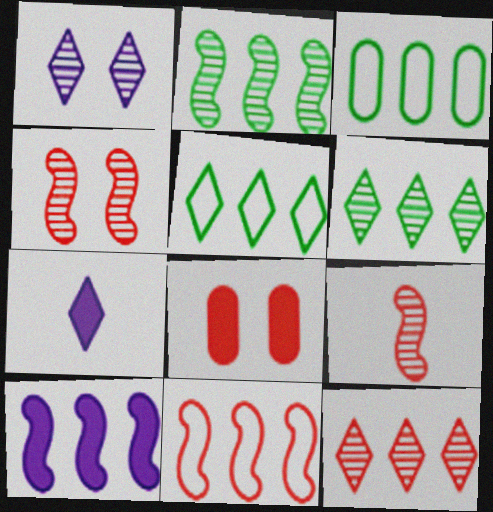[[2, 10, 11], 
[3, 4, 7], 
[3, 10, 12]]